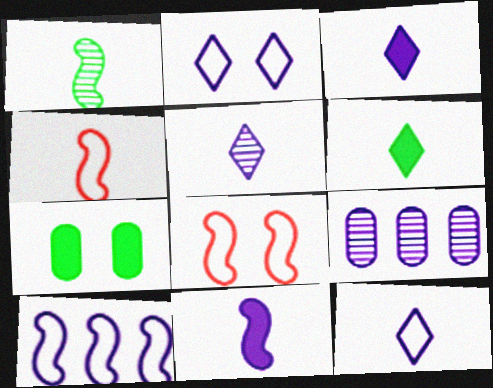[[1, 4, 11], 
[2, 9, 11], 
[3, 5, 12], 
[6, 8, 9]]